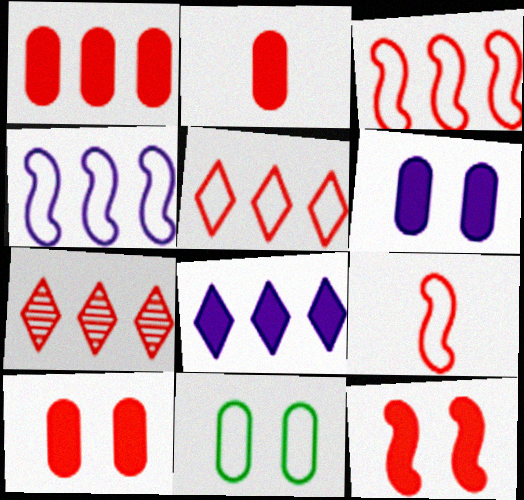[[1, 2, 10], 
[1, 3, 7], 
[7, 9, 10]]